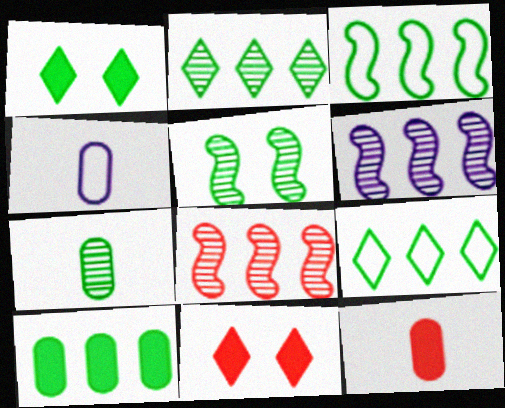[[1, 3, 7], 
[1, 4, 8], 
[2, 3, 10], 
[2, 5, 7], 
[4, 7, 12]]